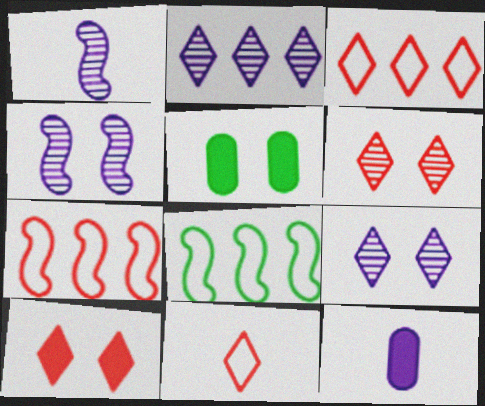[[1, 3, 5], 
[6, 8, 12]]